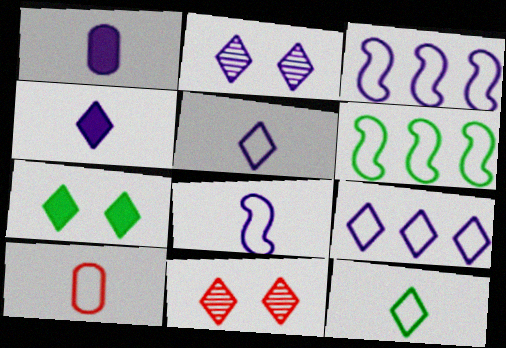[[1, 2, 3], 
[1, 6, 11], 
[2, 4, 9], 
[8, 10, 12]]